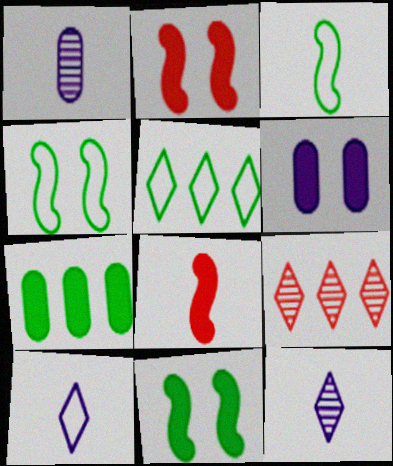[[1, 2, 5], 
[3, 6, 9]]